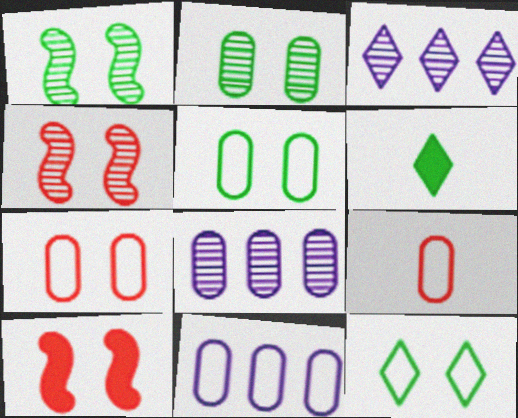[[4, 6, 11], 
[5, 9, 11]]